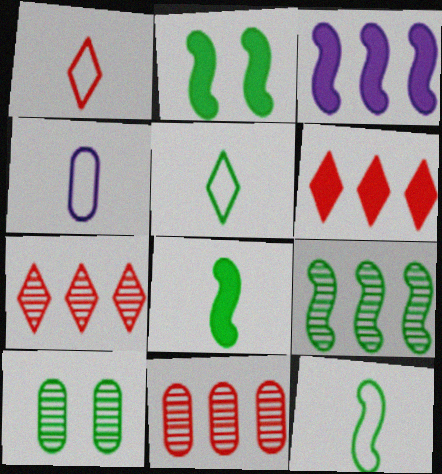[[1, 3, 10], 
[1, 4, 12], 
[2, 4, 7], 
[2, 9, 12]]